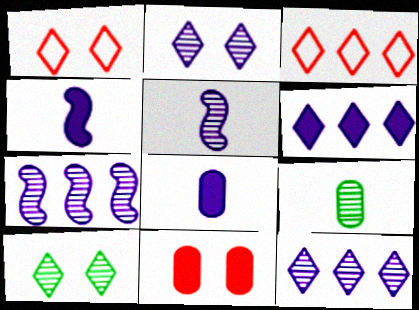[]